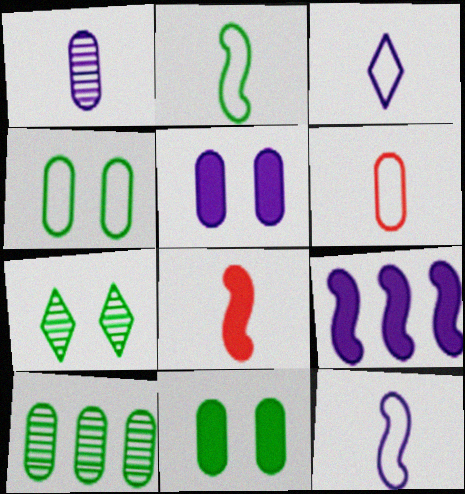[[2, 3, 6], 
[5, 6, 10], 
[6, 7, 9]]